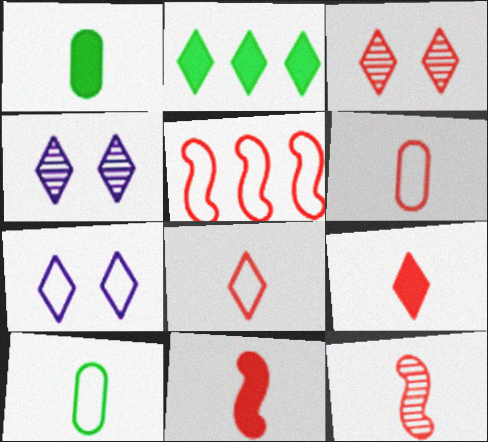[[1, 4, 5], 
[2, 4, 8], 
[5, 7, 10], 
[6, 9, 12]]